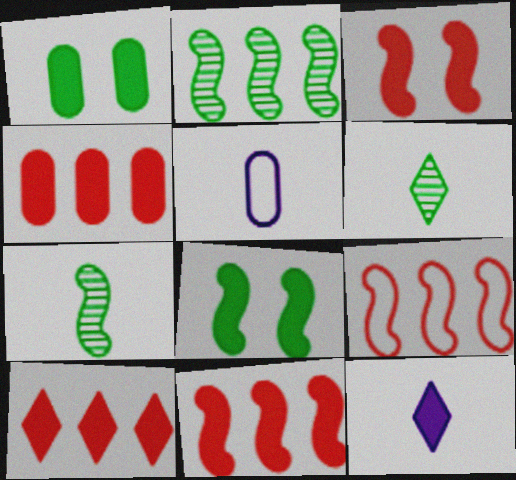[[1, 11, 12], 
[4, 8, 12], 
[4, 10, 11]]